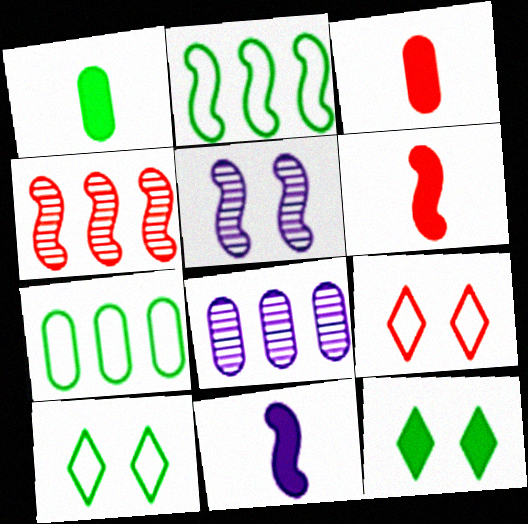[[2, 5, 6], 
[3, 4, 9], 
[6, 8, 10]]